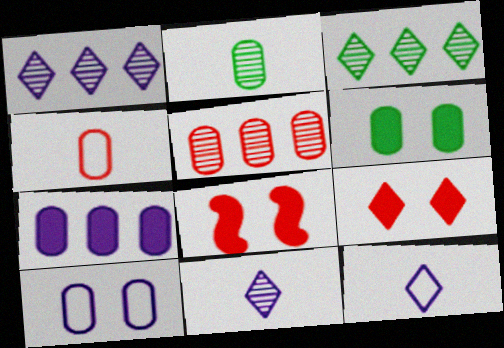[[3, 9, 12]]